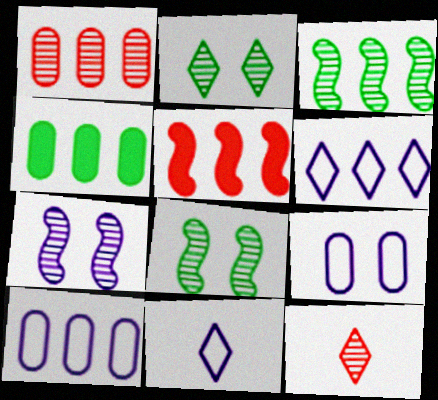[[1, 4, 10]]